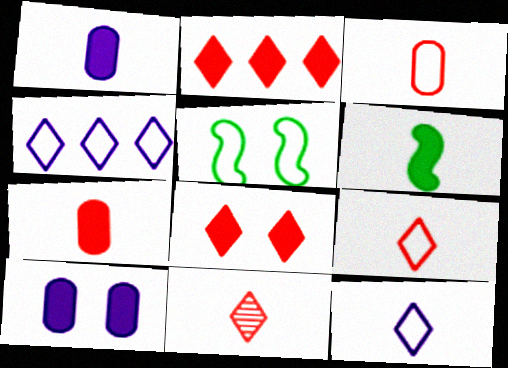[[2, 6, 10], 
[3, 4, 5]]